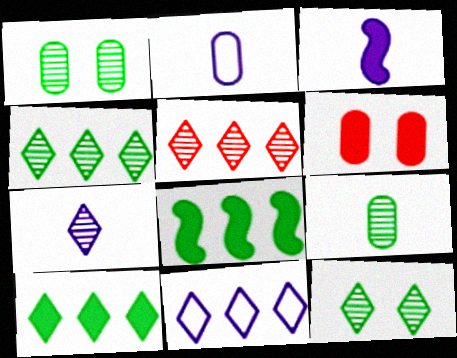[[2, 3, 7], 
[3, 6, 10], 
[5, 7, 12], 
[5, 10, 11]]